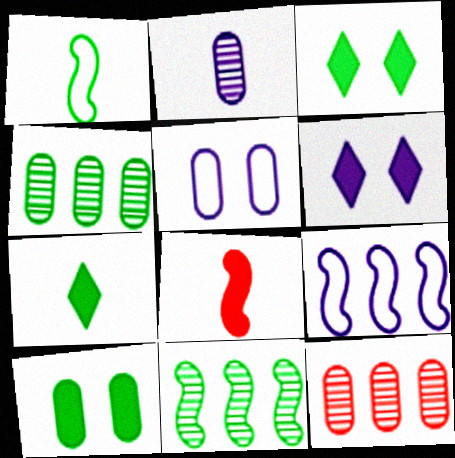[[1, 3, 4], 
[1, 6, 12], 
[2, 6, 9]]